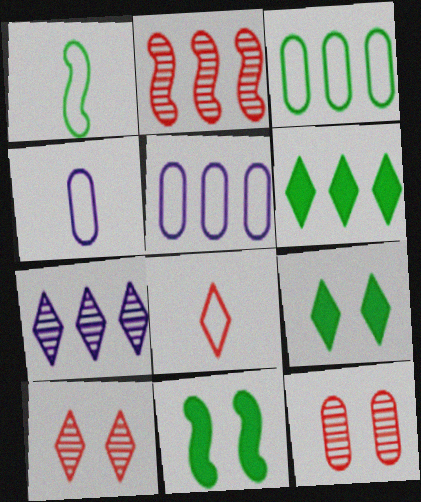[[1, 4, 8], 
[2, 4, 9], 
[2, 5, 6], 
[7, 8, 9]]